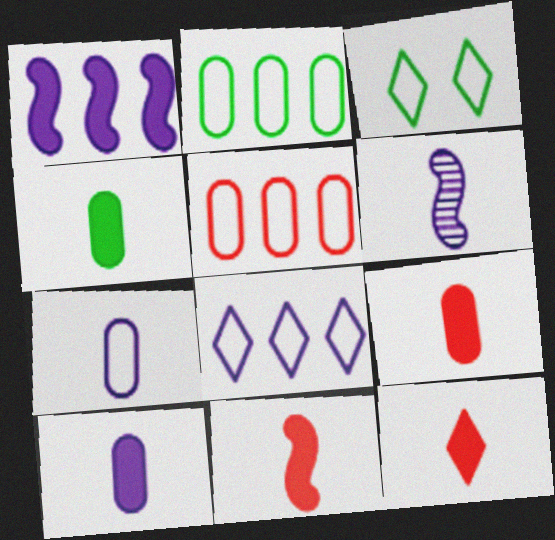[[4, 9, 10], 
[9, 11, 12]]